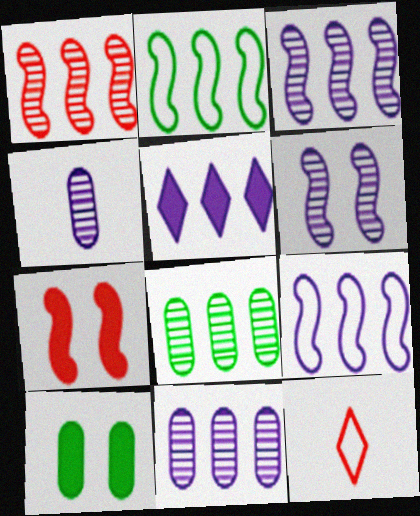[[3, 10, 12], 
[5, 9, 11]]